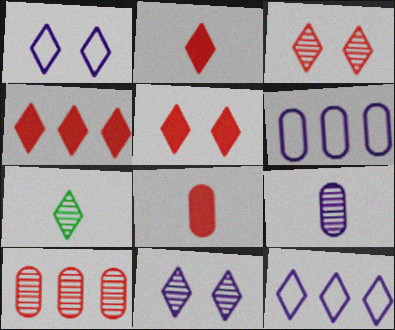[[1, 4, 7], 
[2, 4, 5], 
[5, 7, 12]]